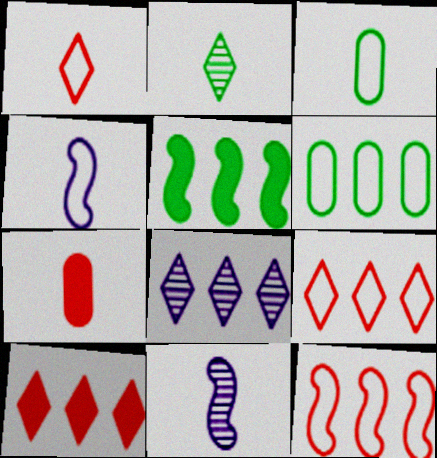[[1, 3, 4], 
[2, 4, 7]]